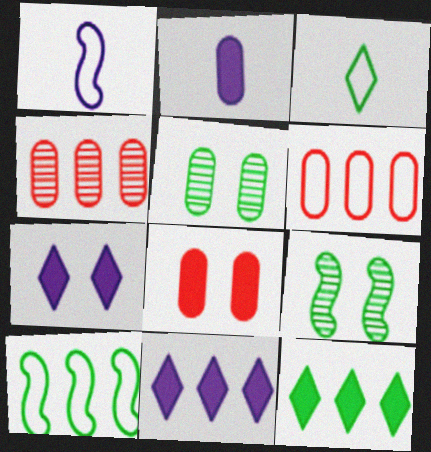[[2, 5, 6], 
[4, 10, 11]]